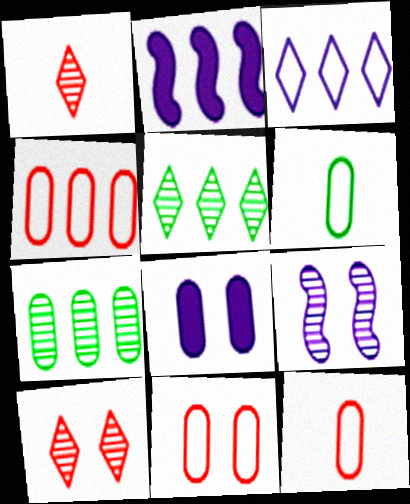[[1, 7, 9], 
[2, 4, 5], 
[2, 6, 10], 
[4, 11, 12], 
[7, 8, 12]]